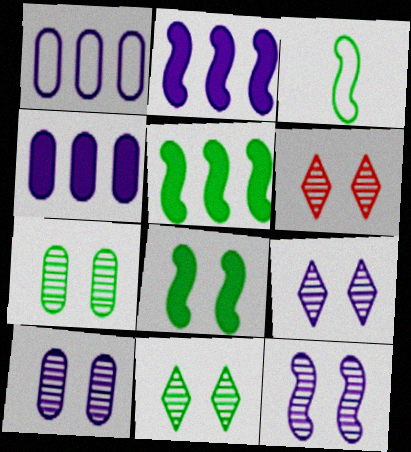[[3, 4, 6], 
[6, 7, 12], 
[6, 9, 11], 
[9, 10, 12]]